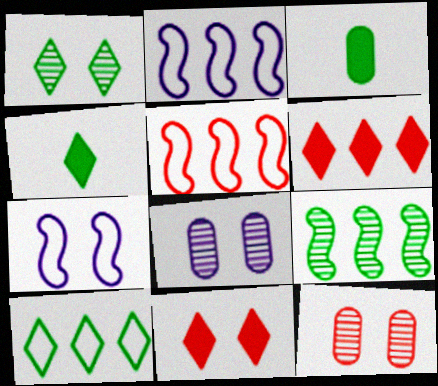[[1, 4, 10], 
[2, 4, 12], 
[4, 5, 8]]